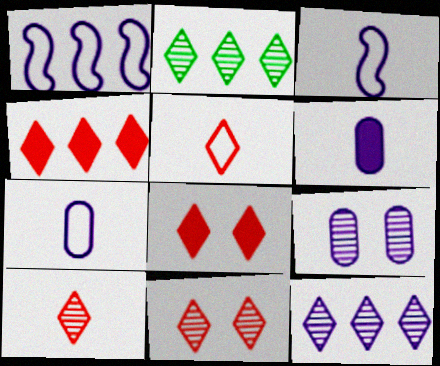[[4, 5, 11]]